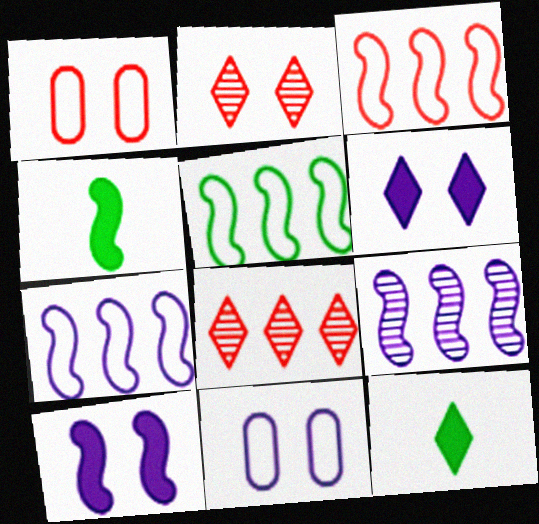[[1, 9, 12], 
[3, 5, 7], 
[4, 8, 11]]